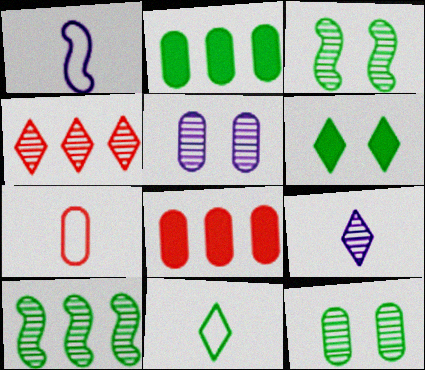[[1, 7, 11], 
[2, 3, 11], 
[2, 5, 7]]